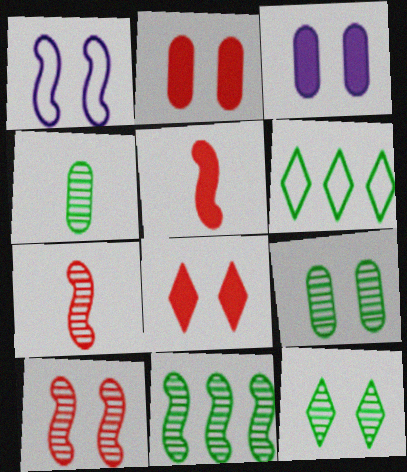[[1, 2, 12], 
[1, 5, 11], 
[1, 8, 9], 
[3, 6, 7], 
[4, 11, 12]]